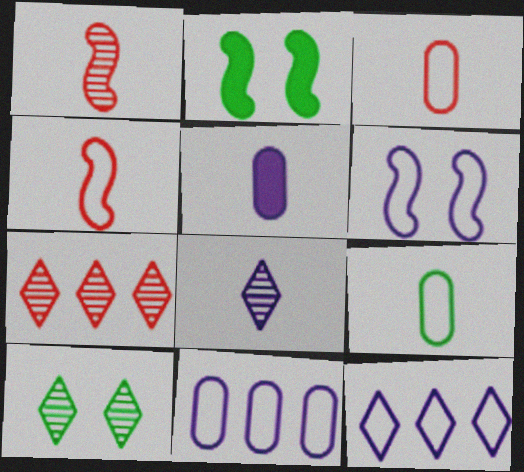[[7, 8, 10]]